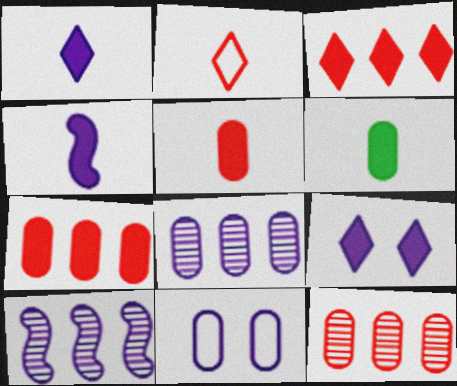[[1, 10, 11], 
[6, 11, 12]]